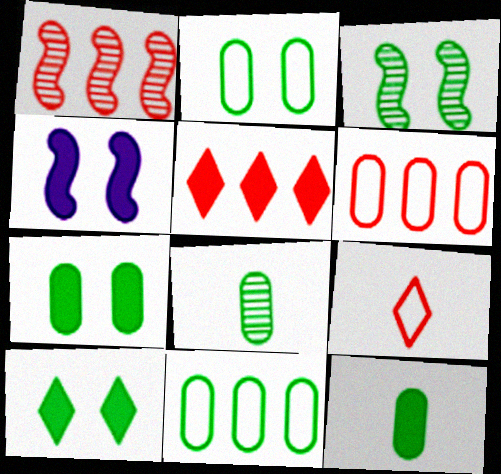[[1, 5, 6], 
[2, 3, 10], 
[4, 5, 12], 
[7, 8, 11]]